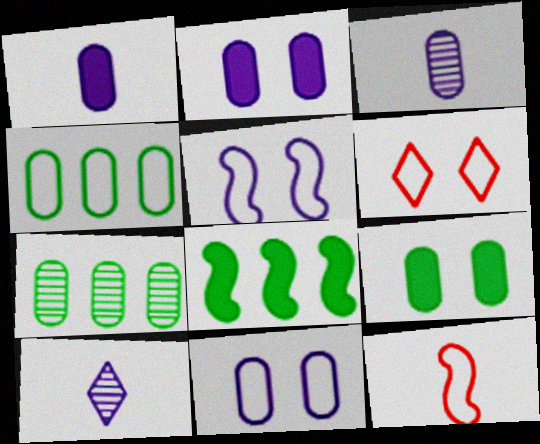[[3, 6, 8]]